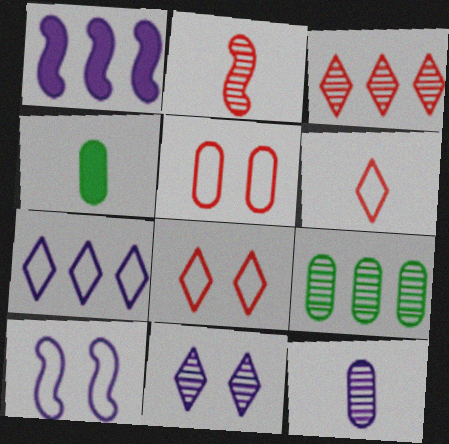[[2, 9, 11], 
[3, 4, 10]]